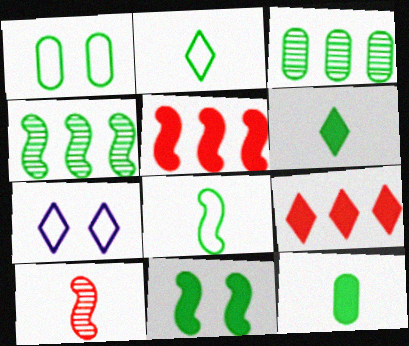[[1, 3, 12], 
[1, 4, 6], 
[2, 3, 11], 
[4, 8, 11]]